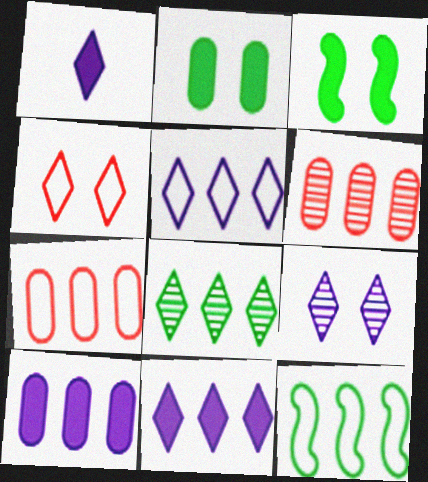[[1, 4, 8], 
[1, 5, 9], 
[5, 7, 12], 
[6, 11, 12]]